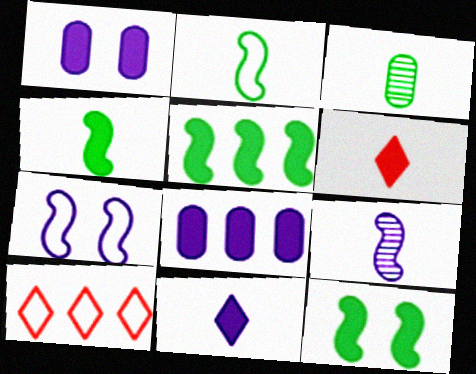[[1, 5, 6], 
[4, 5, 12], 
[6, 8, 12]]